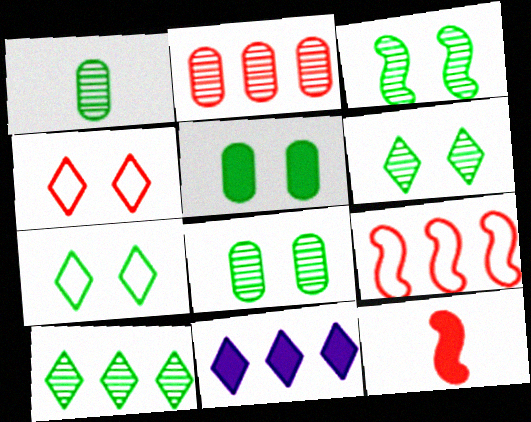[[1, 3, 10], 
[2, 4, 12], 
[3, 5, 7], 
[3, 6, 8], 
[5, 11, 12]]